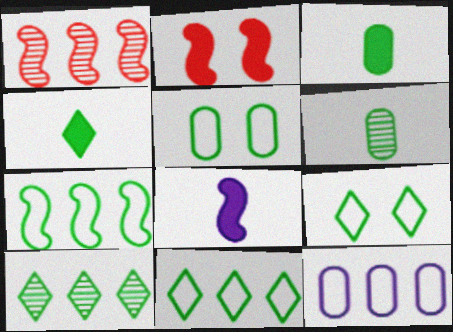[[4, 9, 10]]